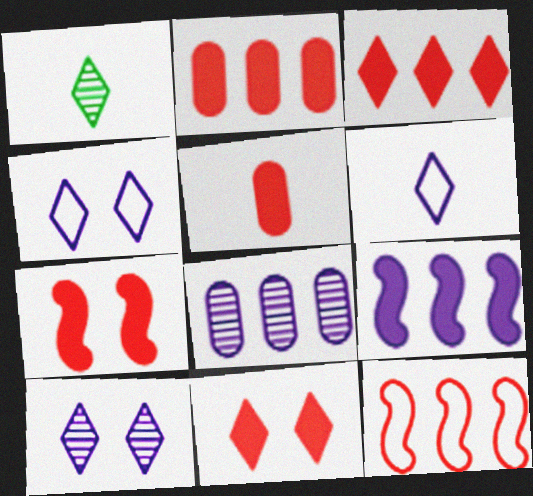[[1, 3, 4], 
[3, 5, 7]]